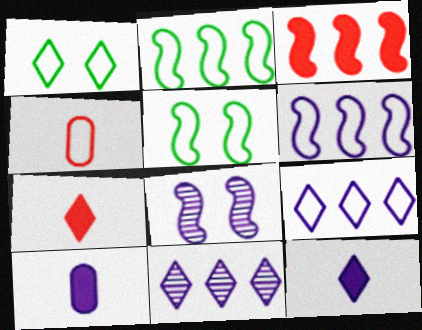[[1, 4, 6], 
[1, 7, 11], 
[4, 5, 9], 
[8, 9, 10]]